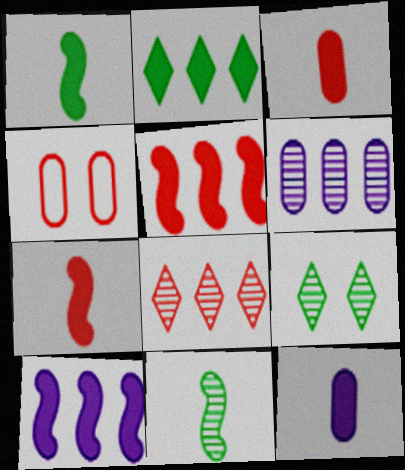[[4, 7, 8]]